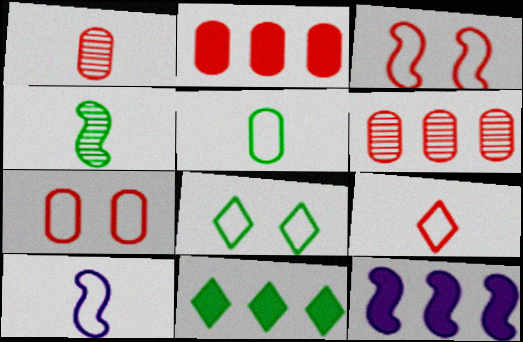[[1, 2, 7], 
[1, 8, 12], 
[2, 11, 12], 
[3, 4, 12], 
[5, 9, 10]]